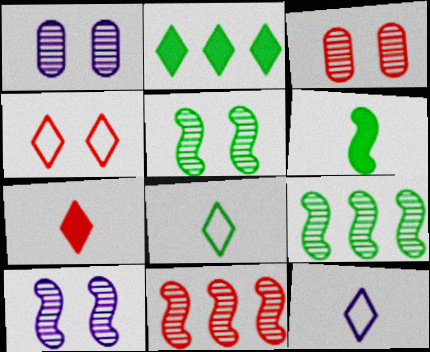[]